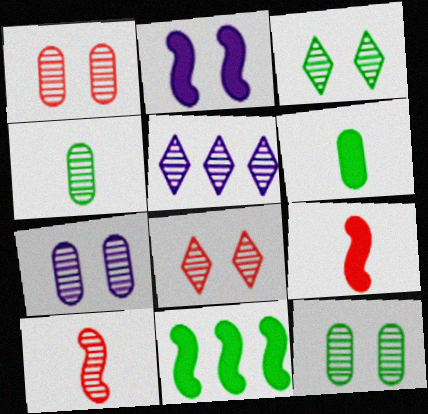[[1, 7, 12], 
[2, 9, 11], 
[5, 10, 12]]